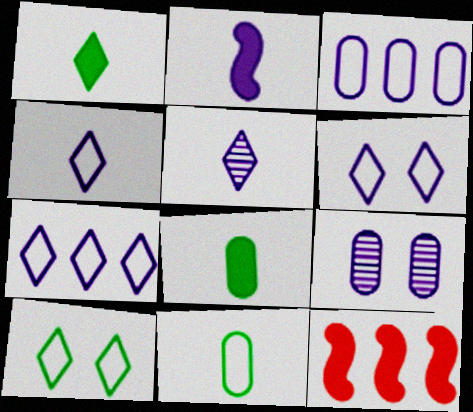[[2, 7, 9], 
[4, 6, 7]]